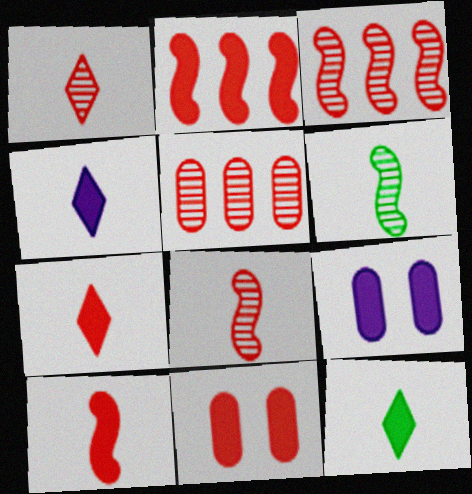[[2, 7, 11], 
[2, 9, 12], 
[4, 7, 12]]